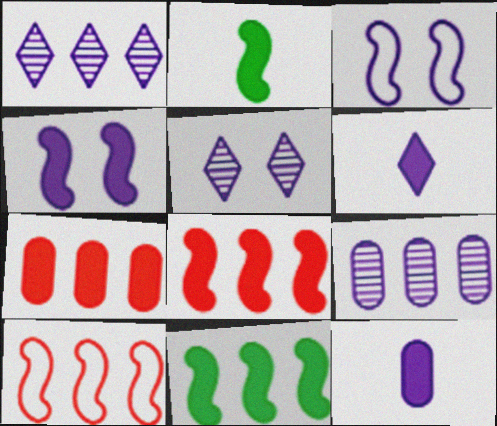[[1, 3, 12], 
[2, 4, 8], 
[3, 6, 9]]